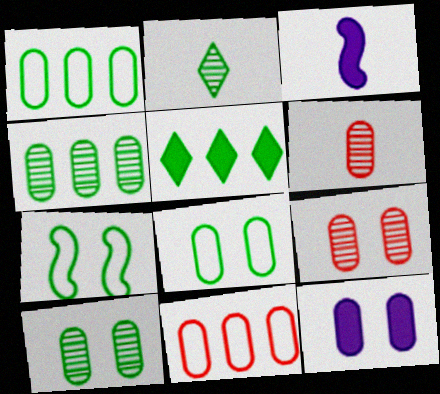[[1, 6, 12], 
[8, 9, 12]]